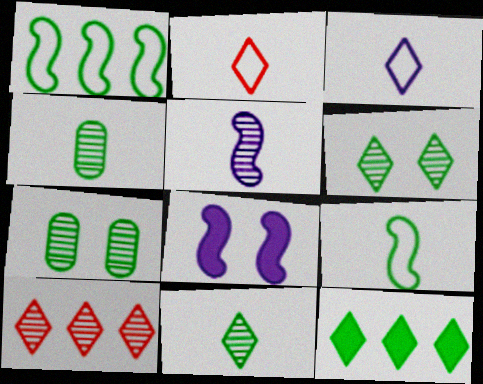[[5, 7, 10], 
[7, 9, 12]]